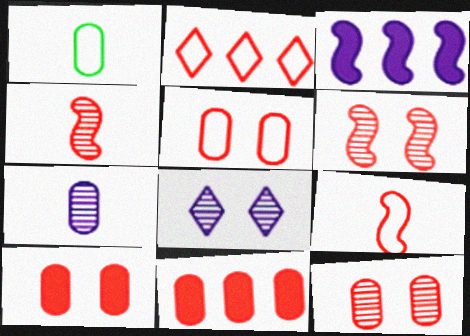[[2, 4, 10], 
[2, 5, 9], 
[5, 10, 12]]